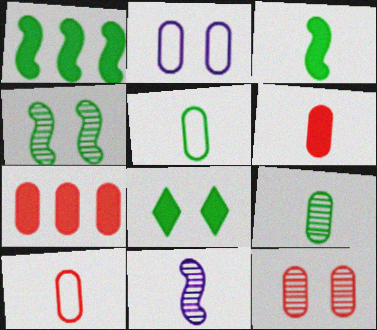[[2, 7, 9], 
[7, 10, 12]]